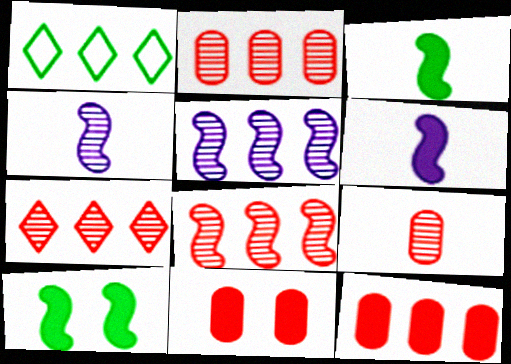[[1, 4, 11], 
[1, 5, 12], 
[2, 7, 8]]